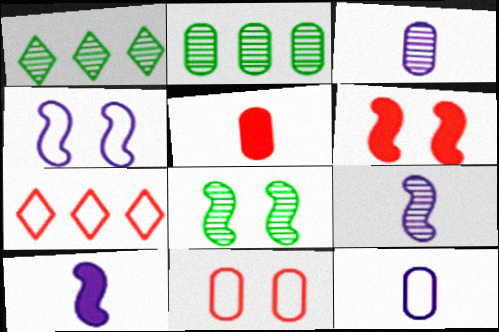[[1, 4, 5], 
[1, 6, 12], 
[1, 10, 11], 
[4, 6, 8]]